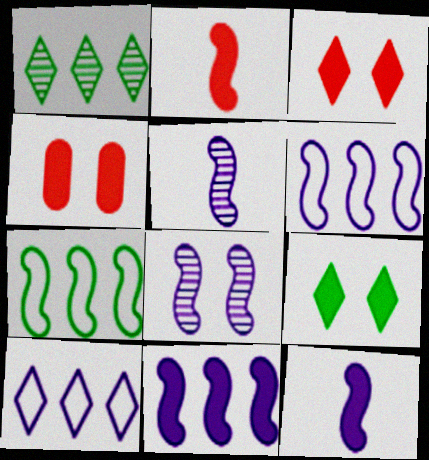[[2, 7, 8], 
[6, 8, 12]]